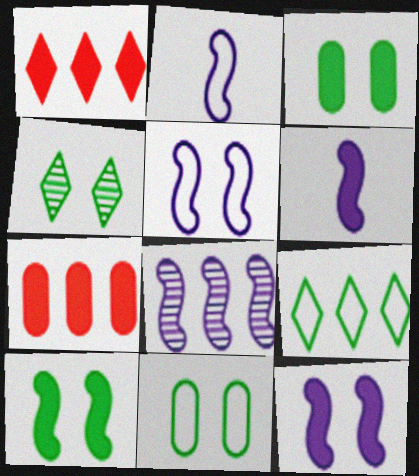[[1, 3, 6], 
[2, 4, 7], 
[2, 8, 12], 
[4, 10, 11], 
[5, 6, 8], 
[7, 8, 9]]